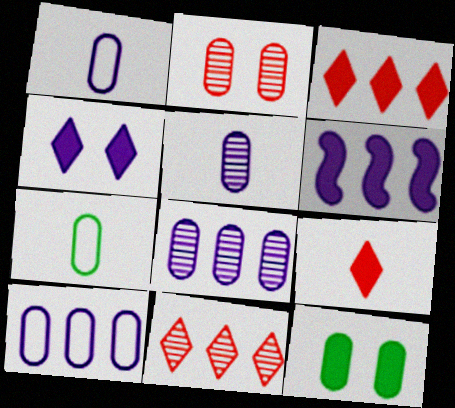[[6, 9, 12]]